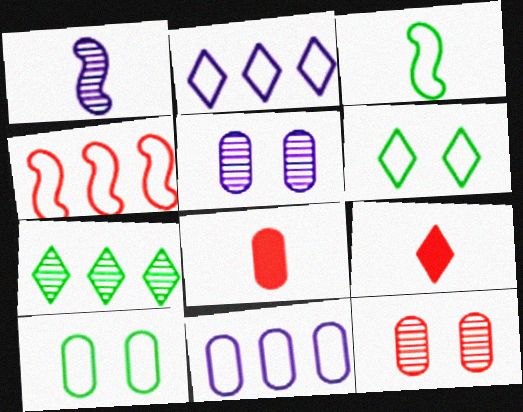[[1, 7, 12], 
[4, 9, 12]]